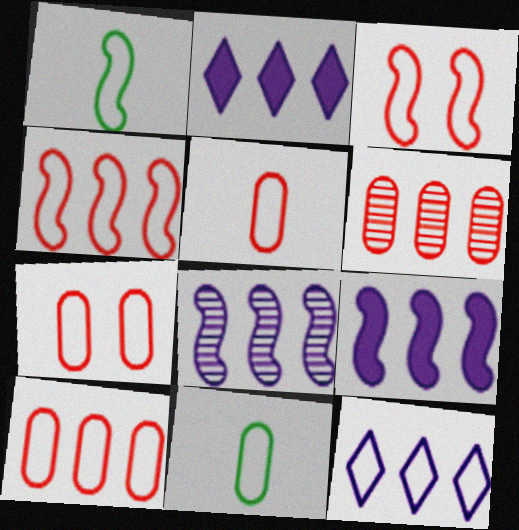[[1, 7, 12], 
[3, 11, 12], 
[5, 7, 10]]